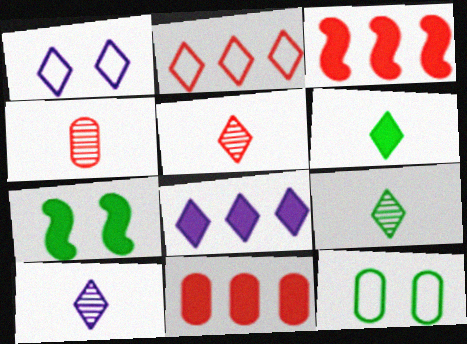[[1, 8, 10], 
[3, 10, 12], 
[5, 9, 10]]